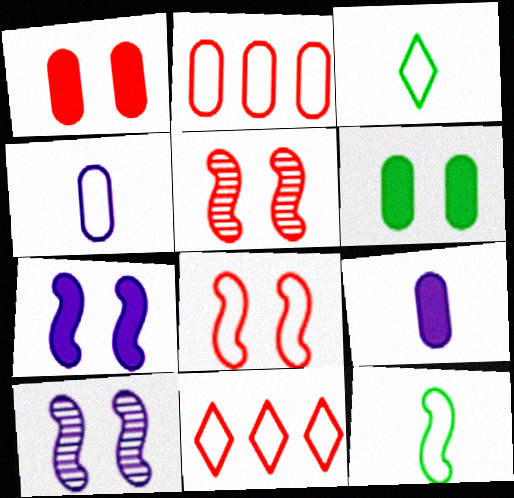[]